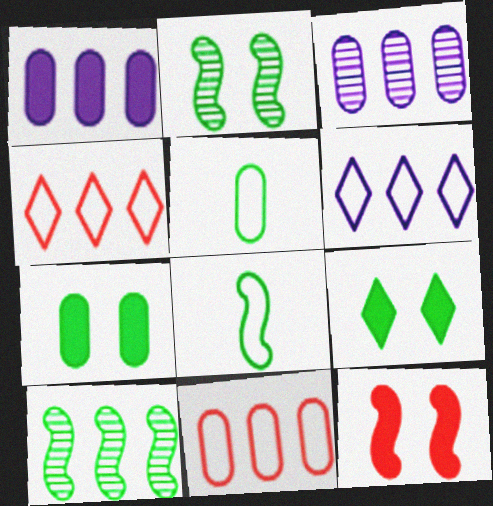[[1, 4, 10], 
[5, 9, 10]]